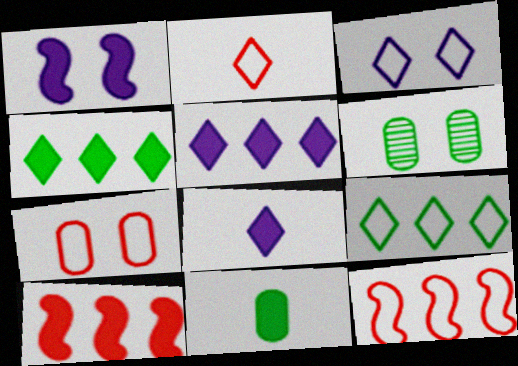[[2, 3, 9], 
[2, 7, 12], 
[6, 8, 12]]